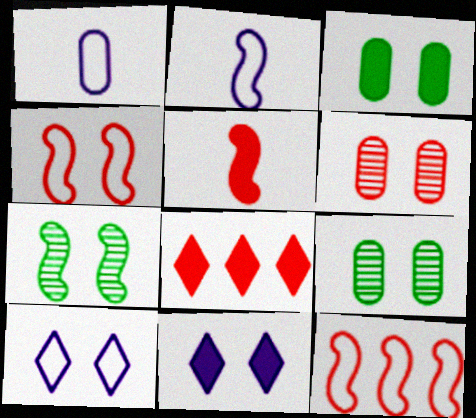[[1, 7, 8], 
[2, 8, 9], 
[4, 9, 11]]